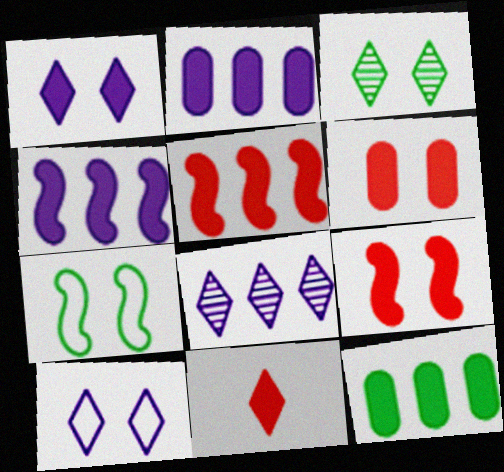[[5, 6, 11]]